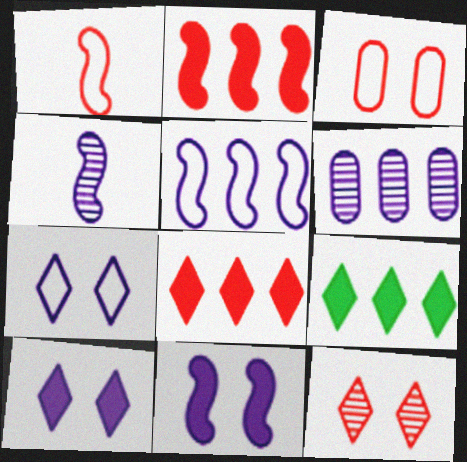[[3, 4, 9], 
[4, 5, 11]]